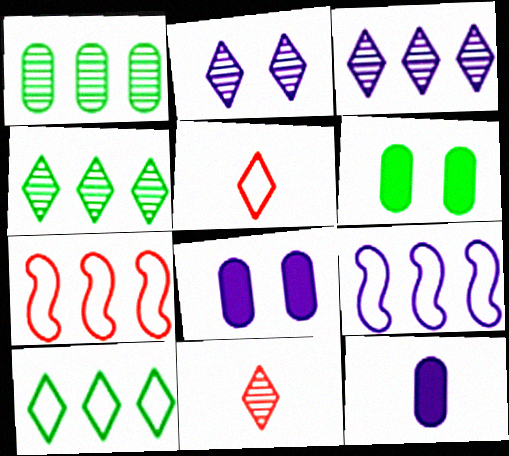[[2, 4, 11], 
[2, 9, 12], 
[6, 9, 11]]